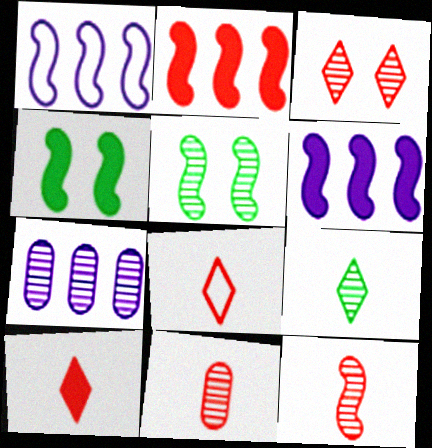[[1, 4, 12], 
[4, 7, 8]]